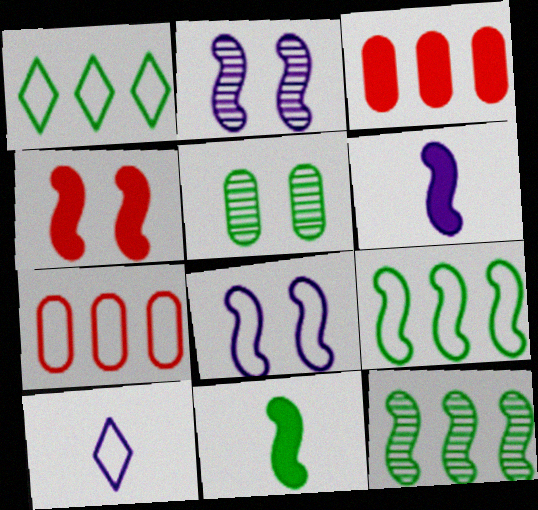[[1, 5, 11]]